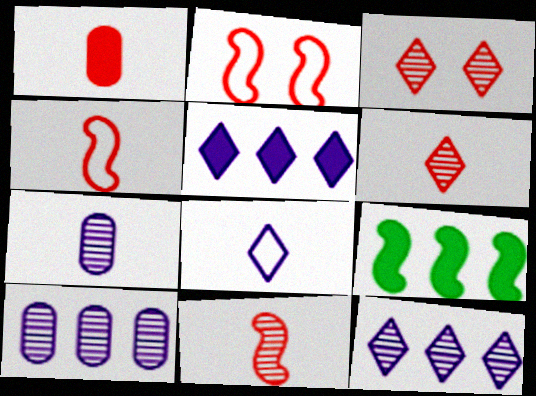[[1, 4, 6]]